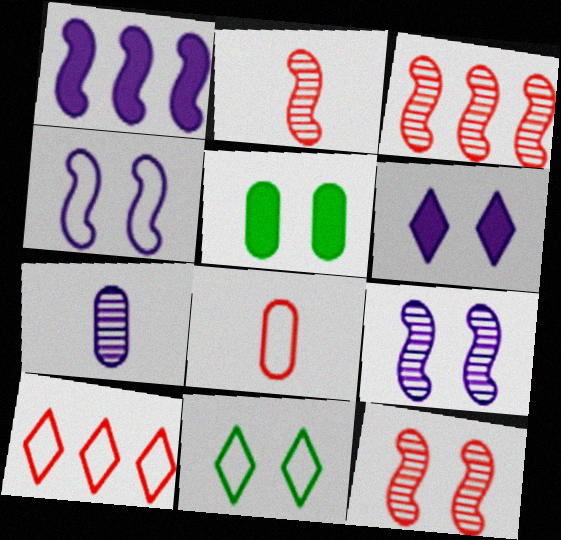[[2, 3, 12]]